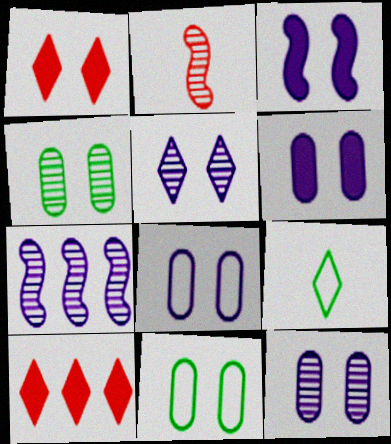[[3, 5, 8], 
[5, 9, 10], 
[6, 8, 12]]